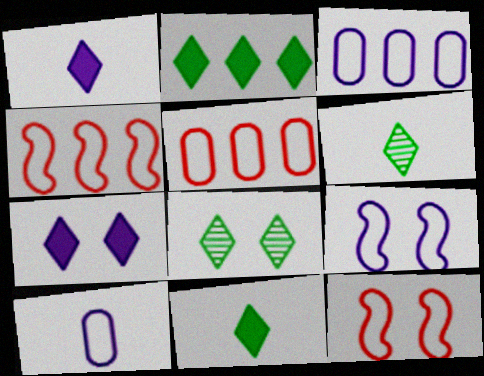[]